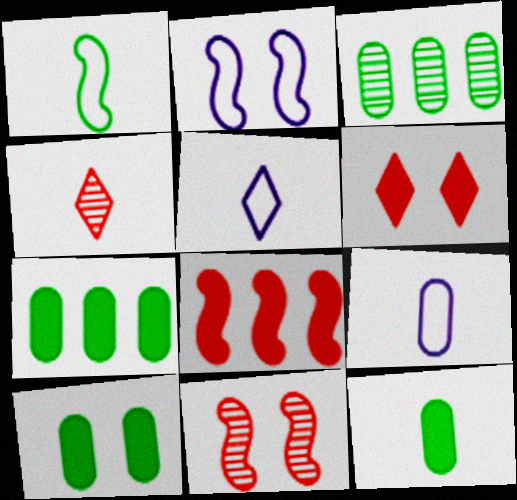[[2, 4, 7], 
[5, 7, 11], 
[7, 10, 12]]